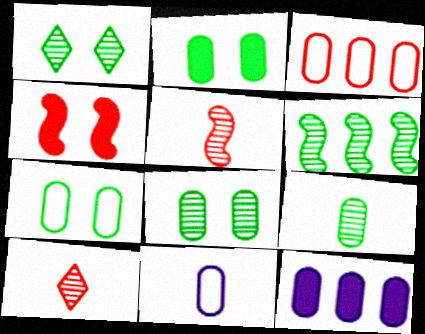[[1, 6, 9], 
[2, 7, 8], 
[3, 4, 10], 
[3, 7, 11]]